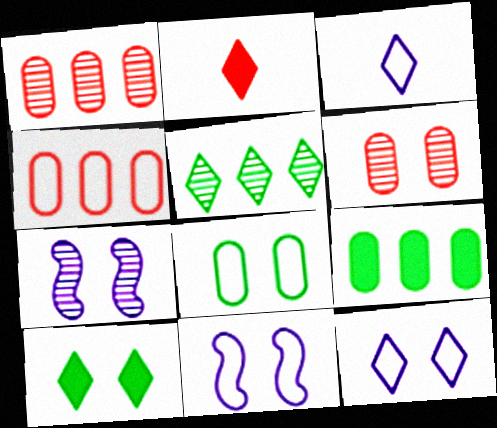[[2, 5, 12], 
[6, 10, 11]]